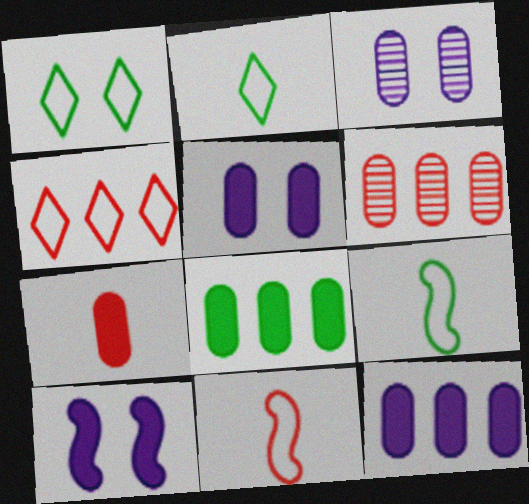[[2, 6, 10], 
[5, 7, 8]]